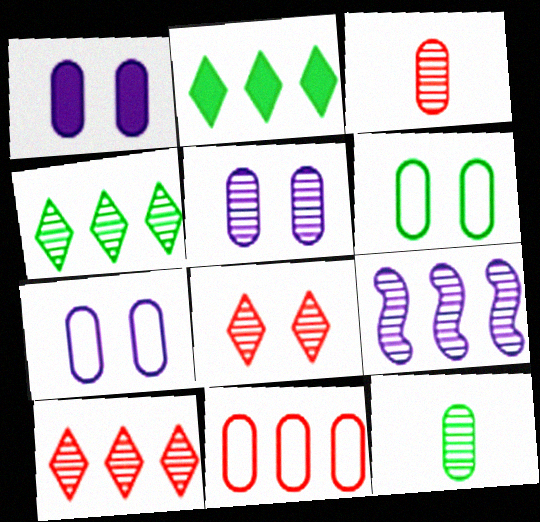[[1, 5, 7], 
[1, 11, 12], 
[2, 9, 11], 
[8, 9, 12]]